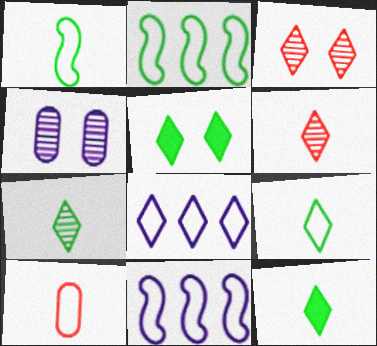[[3, 8, 12], 
[5, 6, 8], 
[7, 9, 12]]